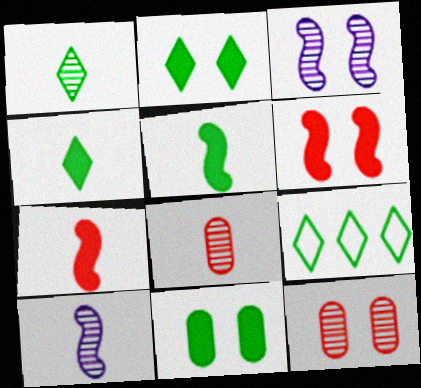[[1, 2, 9], 
[1, 8, 10]]